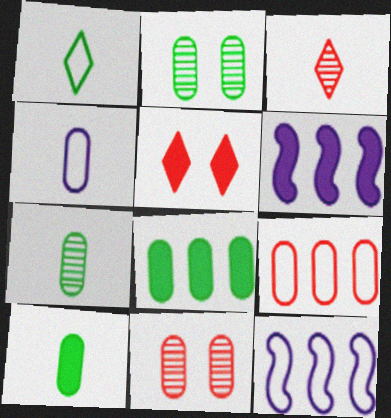[[1, 6, 11], 
[4, 8, 11], 
[5, 6, 10], 
[5, 7, 12]]